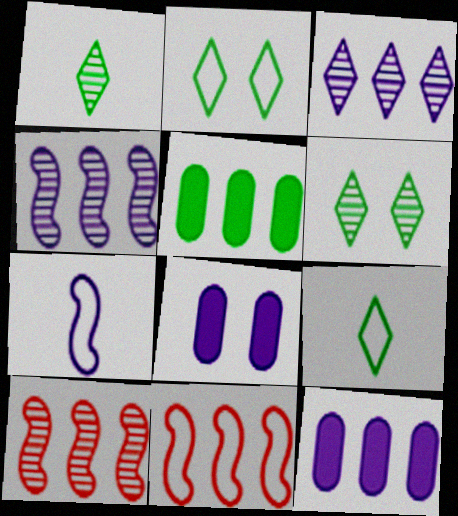[[1, 8, 11], 
[3, 5, 11], 
[3, 7, 8], 
[8, 9, 10]]